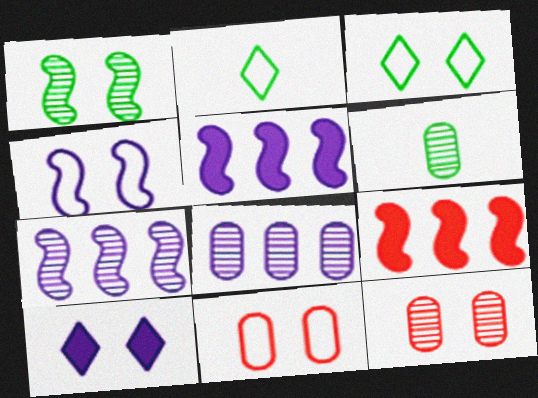[[1, 10, 11], 
[2, 5, 12], 
[3, 4, 11], 
[6, 8, 12]]